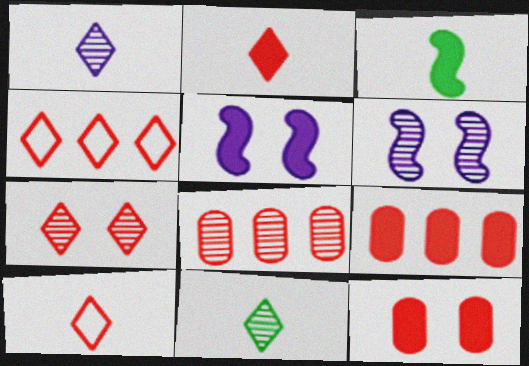[[2, 4, 7], 
[6, 8, 11]]